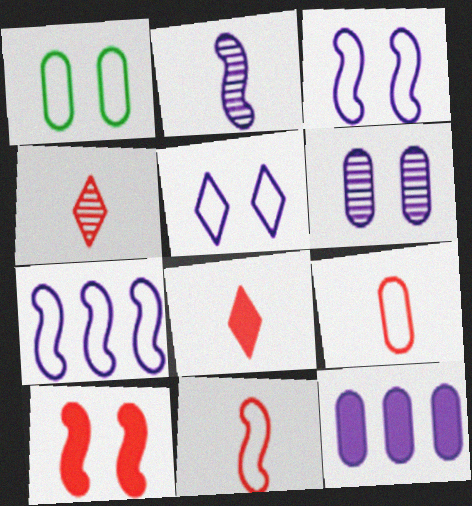[[2, 5, 12]]